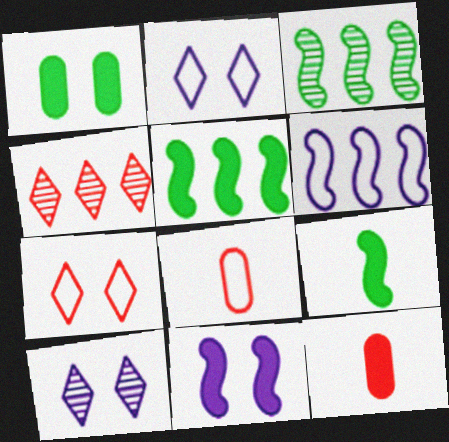[[2, 3, 12], 
[5, 8, 10]]